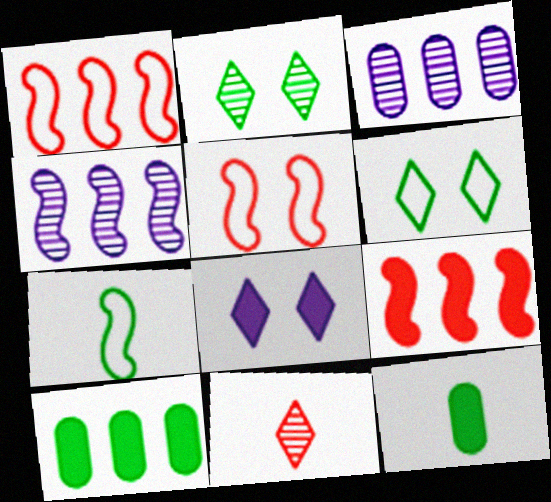[[2, 7, 10], 
[8, 9, 12]]